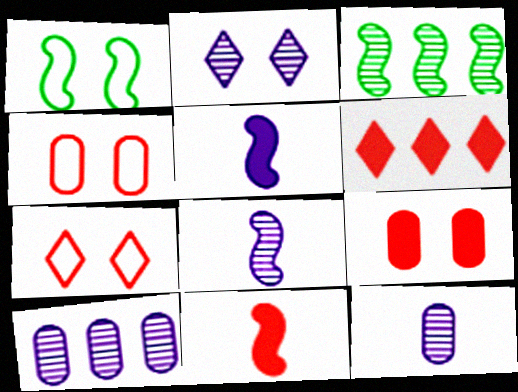[[1, 2, 9], 
[1, 6, 12], 
[2, 8, 10], 
[6, 9, 11]]